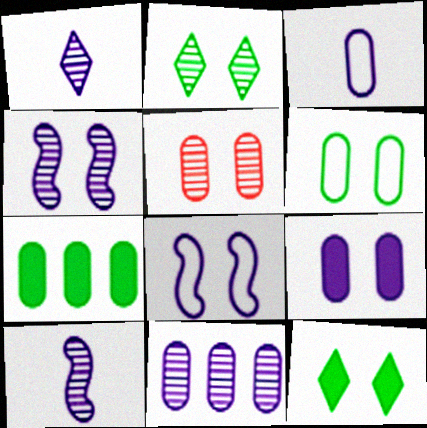[[1, 4, 11], 
[2, 4, 5], 
[3, 5, 7], 
[3, 9, 11], 
[5, 6, 9], 
[5, 8, 12]]